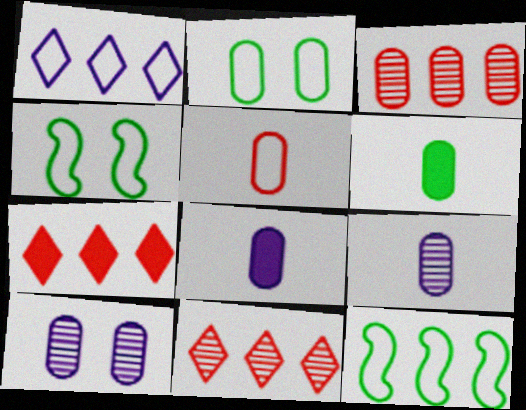[[1, 4, 5], 
[2, 3, 8], 
[4, 7, 9], 
[4, 8, 11], 
[5, 6, 9]]